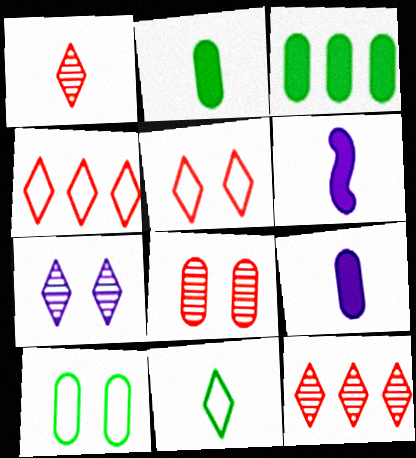[[6, 10, 12]]